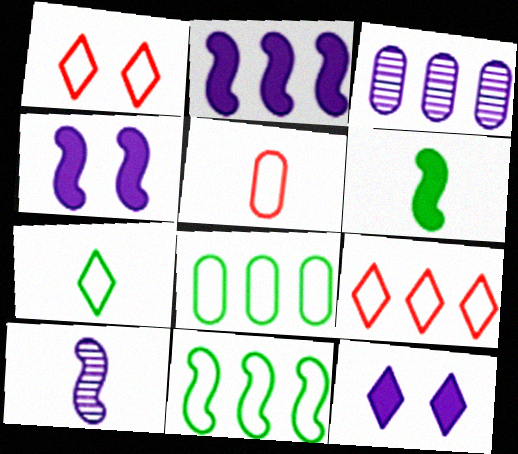[[1, 3, 6]]